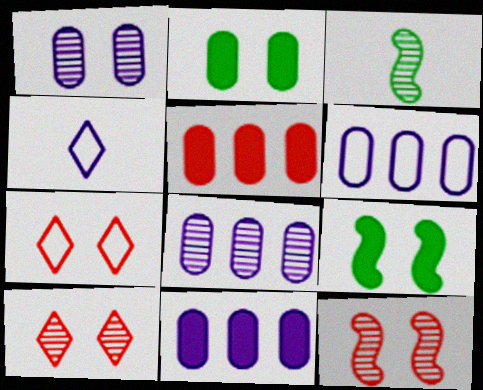[[1, 7, 9], 
[3, 7, 11], 
[3, 8, 10], 
[6, 8, 11]]